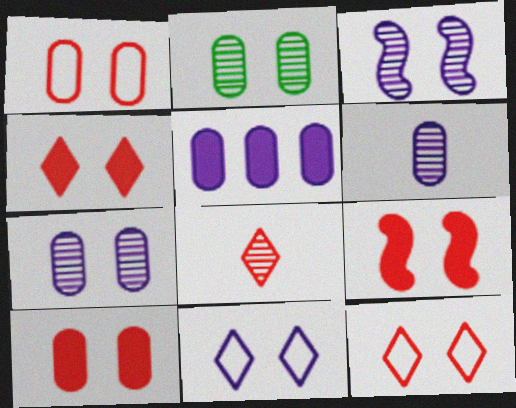[[2, 9, 11], 
[4, 9, 10]]